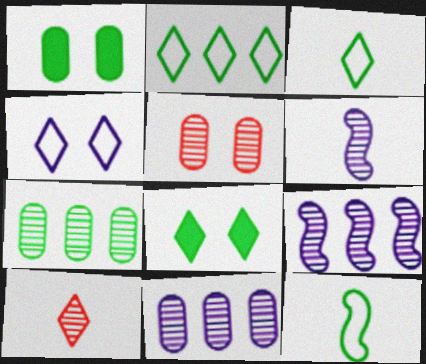[[7, 8, 12]]